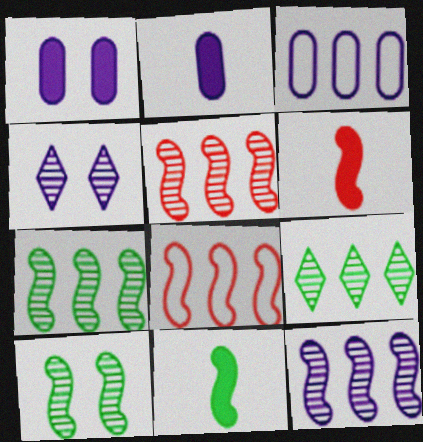[[5, 7, 12]]